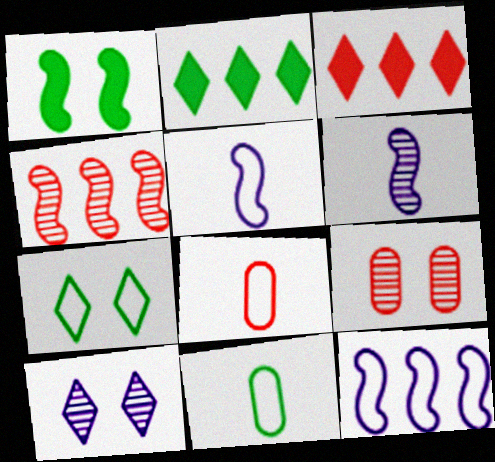[[1, 4, 5], 
[2, 5, 9], 
[7, 8, 12]]